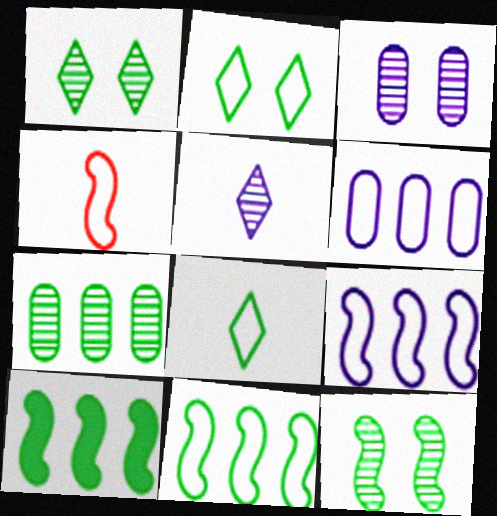[[2, 4, 6]]